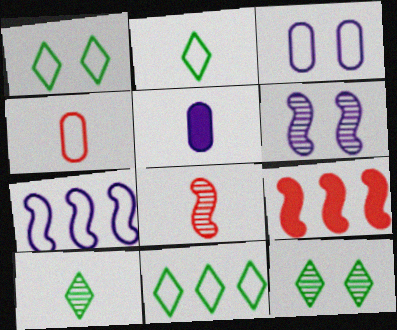[[1, 2, 11], 
[1, 4, 7], 
[2, 5, 8], 
[3, 9, 10]]